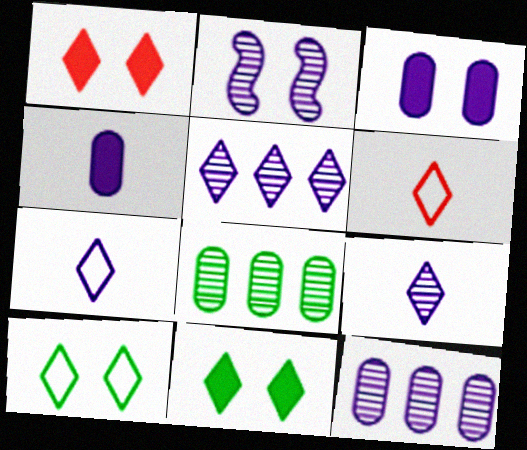[[2, 9, 12], 
[5, 6, 11]]